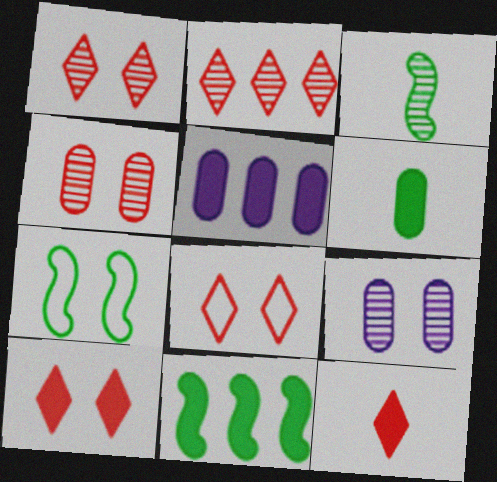[[1, 8, 10], 
[2, 3, 9], 
[2, 8, 12], 
[3, 5, 8], 
[3, 7, 11], 
[7, 9, 10]]